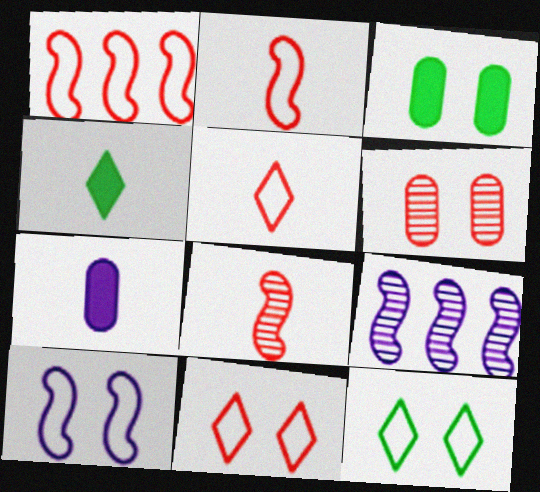[[3, 5, 9]]